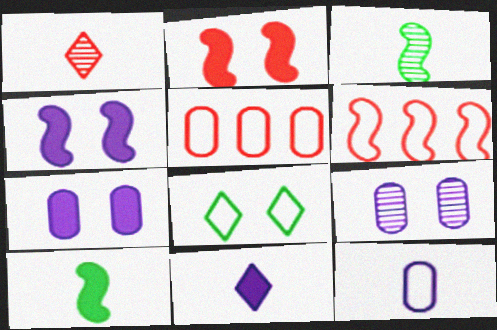[[1, 2, 5], 
[1, 10, 12], 
[2, 8, 9], 
[3, 4, 6], 
[6, 8, 12]]